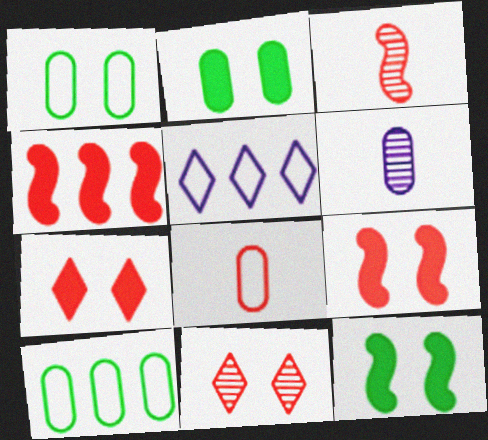[[2, 3, 5], 
[4, 8, 11]]